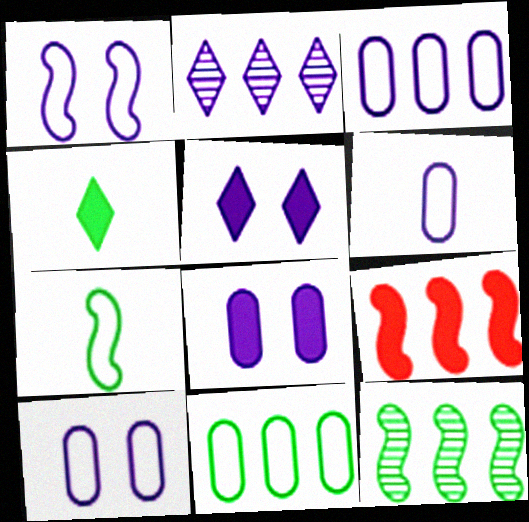[[2, 9, 11], 
[3, 6, 10], 
[4, 8, 9]]